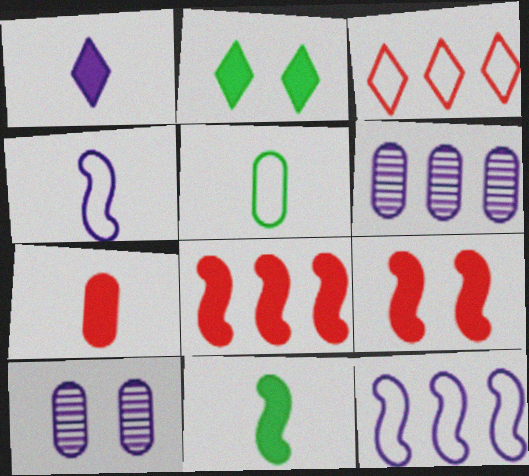[[1, 7, 11], 
[1, 10, 12], 
[3, 10, 11]]